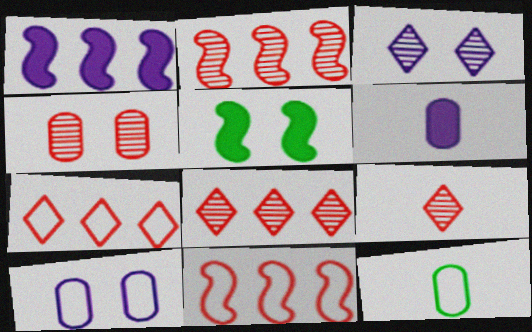[[2, 4, 9]]